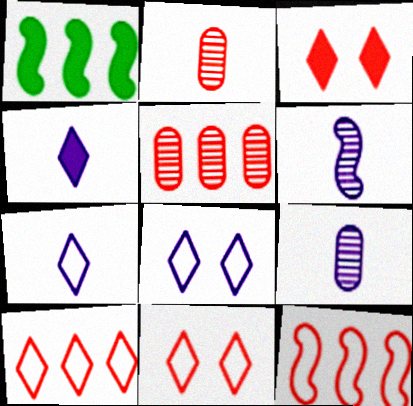[[1, 2, 8], 
[1, 9, 11], 
[2, 3, 12]]